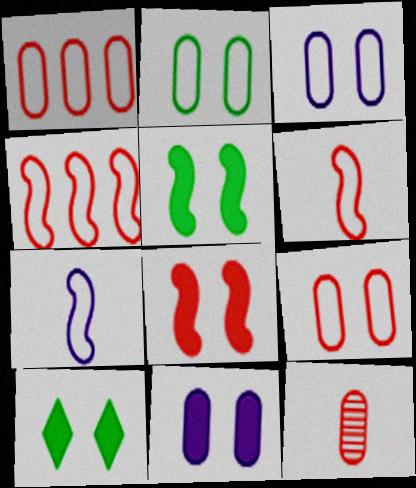[[2, 3, 9], 
[8, 10, 11]]